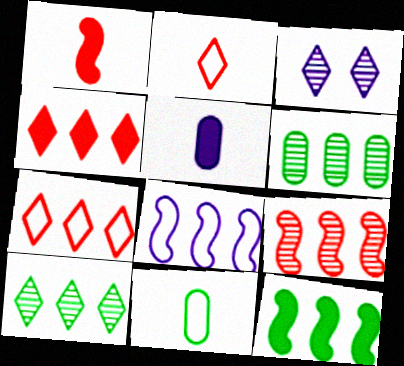[[3, 5, 8], 
[4, 6, 8], 
[8, 9, 12]]